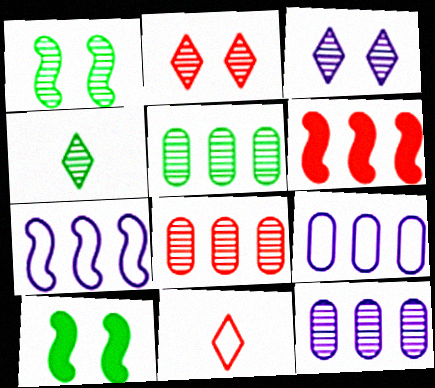[[1, 4, 5], 
[5, 8, 12], 
[10, 11, 12]]